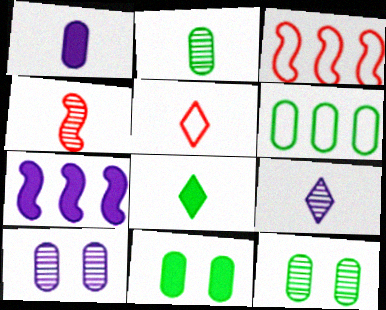[[2, 4, 9], 
[2, 6, 11], 
[3, 8, 10], 
[3, 9, 11], 
[5, 7, 12], 
[5, 8, 9]]